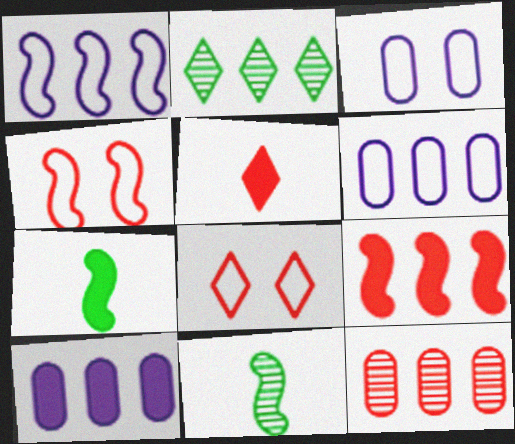[[2, 6, 9], 
[4, 5, 12], 
[8, 10, 11]]